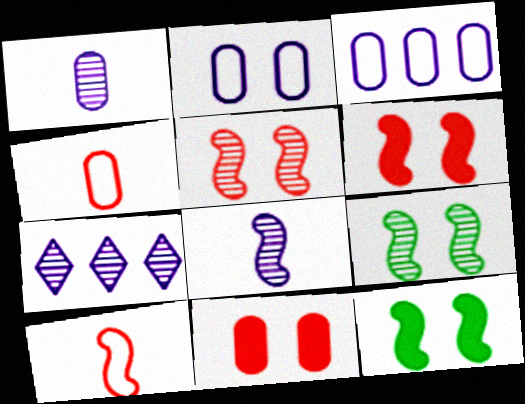[[4, 7, 12]]